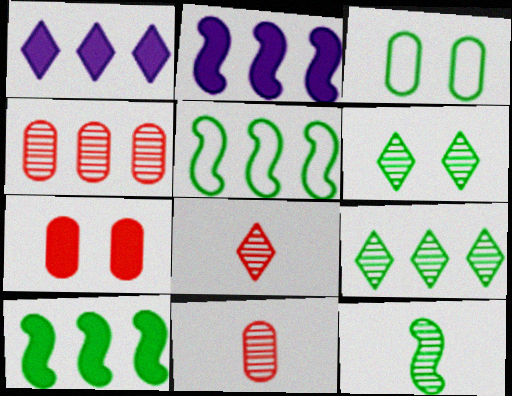[[1, 4, 5], 
[2, 3, 8]]